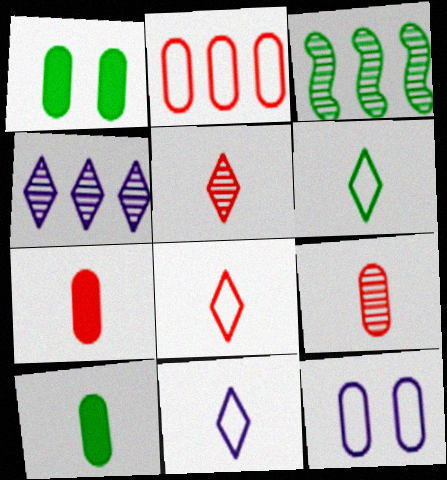[[1, 3, 6], 
[6, 8, 11]]